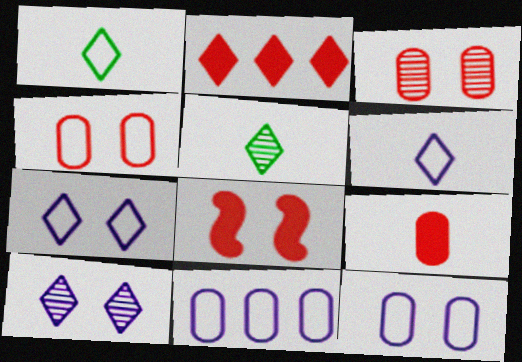[[1, 2, 10], 
[2, 5, 7], 
[2, 8, 9], 
[5, 8, 11]]